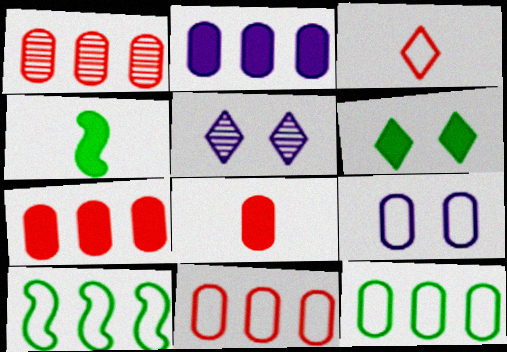[[1, 2, 12], 
[1, 7, 11], 
[3, 9, 10], 
[4, 5, 11], 
[5, 8, 10]]